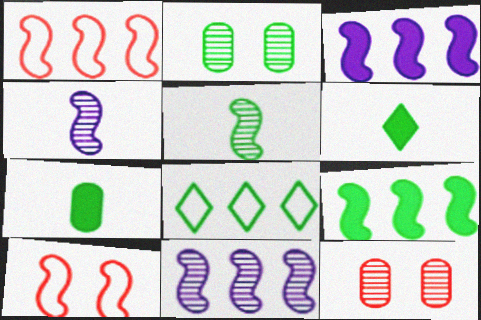[[1, 9, 11], 
[3, 5, 10], 
[4, 9, 10]]